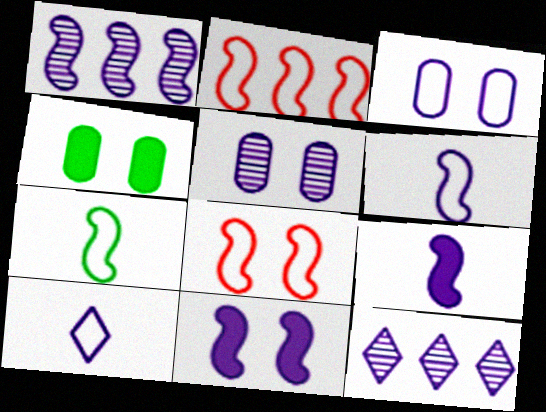[[1, 6, 11], 
[3, 9, 12]]